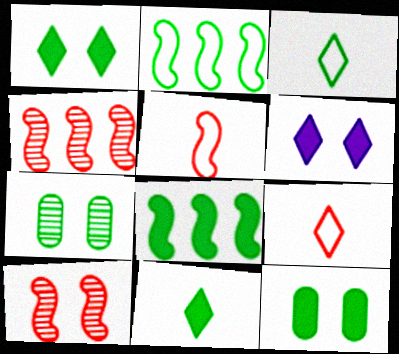[[2, 7, 11], 
[3, 7, 8], 
[8, 11, 12]]